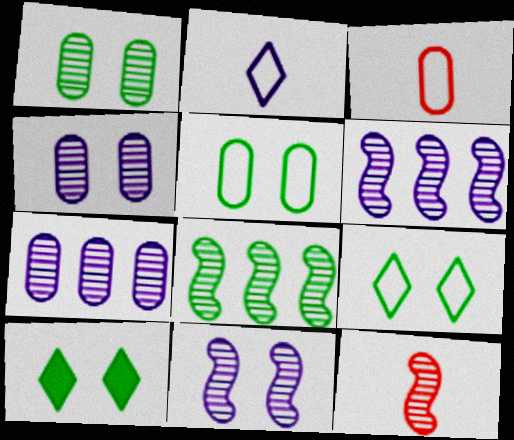[[3, 6, 10], 
[8, 11, 12]]